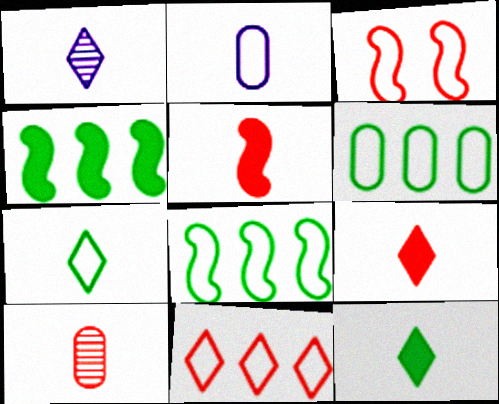[[1, 7, 9]]